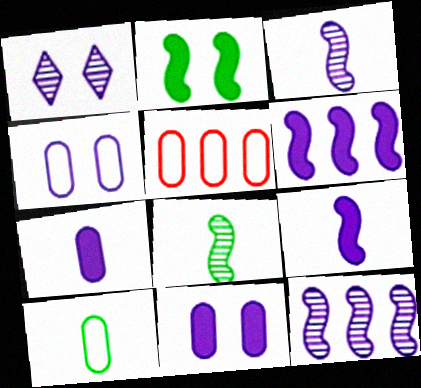[[4, 5, 10]]